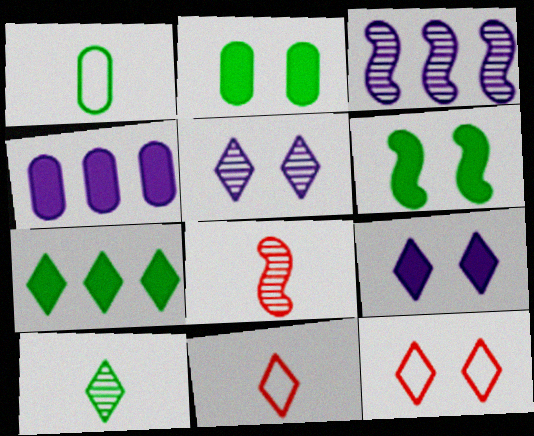[[2, 3, 11], 
[5, 7, 11]]